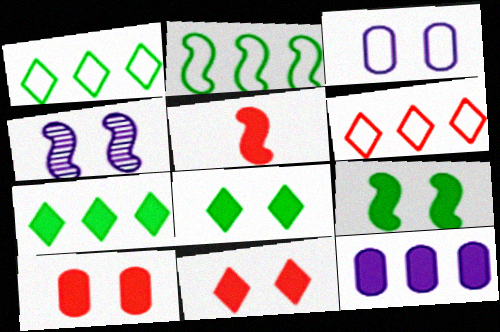[[2, 4, 5], 
[5, 8, 12]]